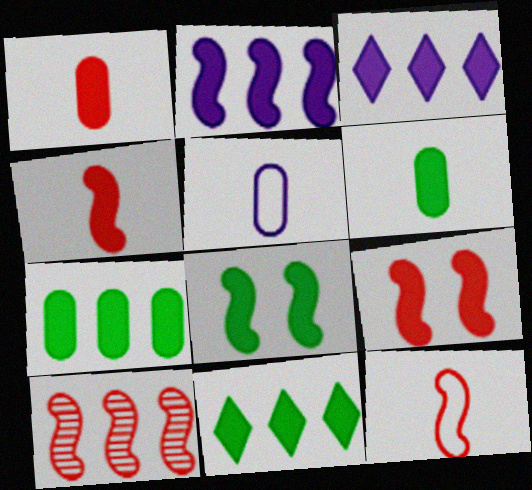[[1, 3, 8], 
[2, 4, 8], 
[3, 6, 9], 
[6, 8, 11], 
[9, 10, 12]]